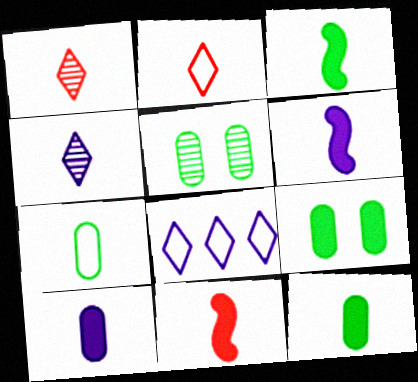[[1, 6, 7], 
[3, 6, 11], 
[4, 7, 11], 
[5, 8, 11]]